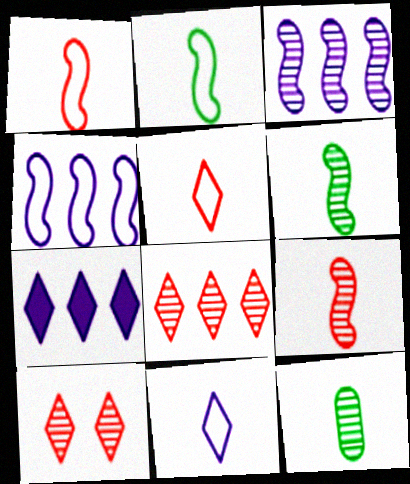[[3, 10, 12]]